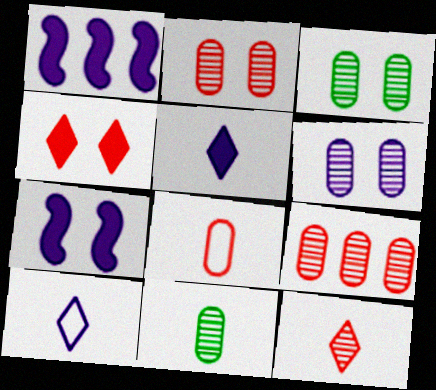[[1, 6, 10], 
[2, 3, 6], 
[6, 9, 11]]